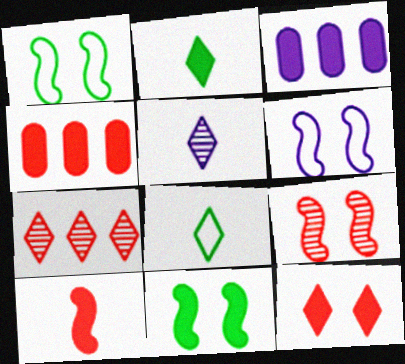[[1, 4, 5], 
[3, 5, 6], 
[3, 8, 9], 
[4, 10, 12], 
[6, 9, 11]]